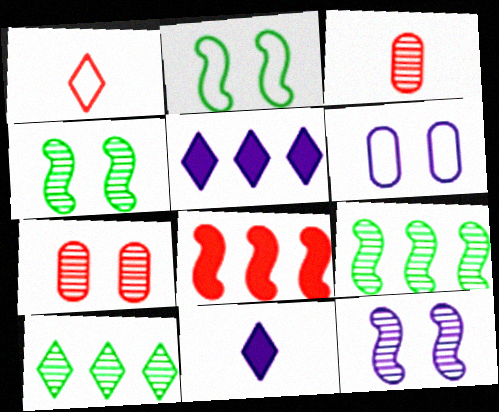[[1, 7, 8], 
[2, 3, 5], 
[3, 10, 12]]